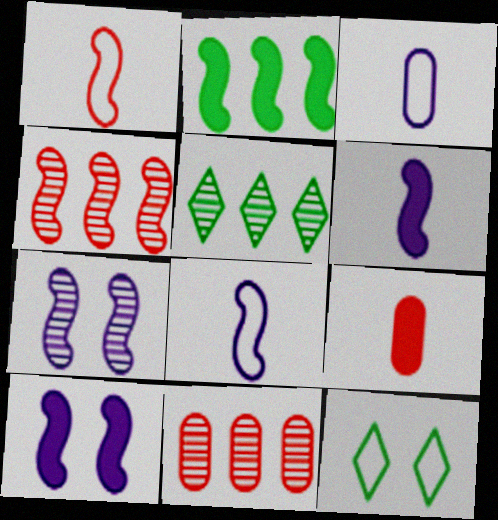[[1, 2, 7], 
[6, 11, 12]]